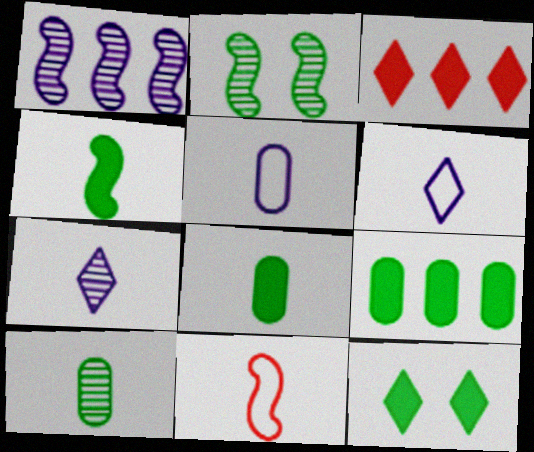[[2, 3, 5], 
[4, 9, 12], 
[7, 8, 11]]